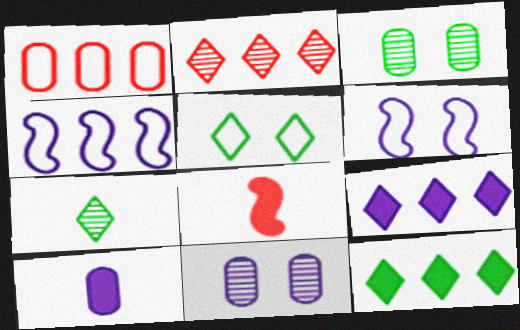[[1, 3, 10], 
[5, 7, 12]]